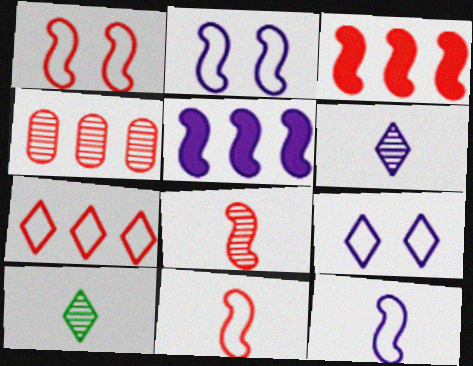[[1, 3, 8], 
[3, 4, 7]]